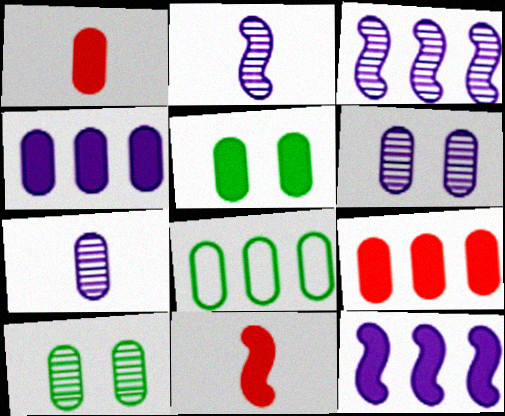[[1, 4, 5], 
[1, 6, 8]]